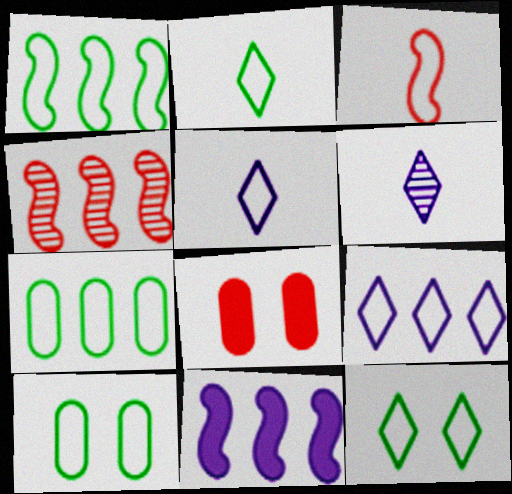[[1, 2, 10], 
[1, 4, 11], 
[1, 6, 8], 
[3, 9, 10]]